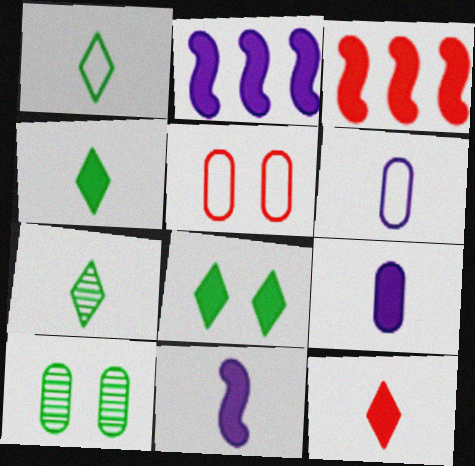[[1, 4, 7], 
[2, 5, 7], 
[3, 8, 9]]